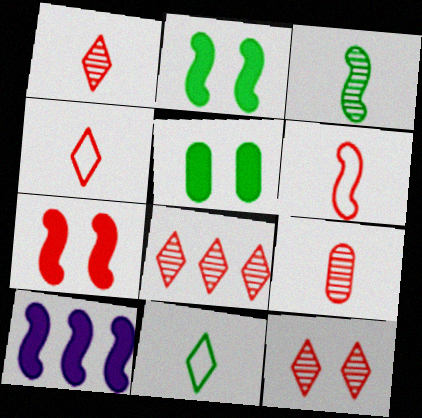[[1, 8, 12]]